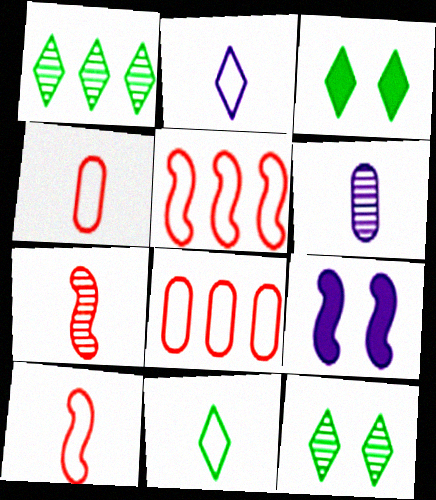[[1, 3, 11], 
[1, 4, 9], 
[3, 5, 6]]